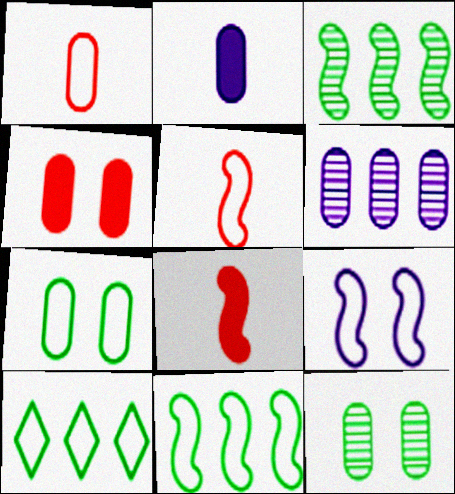[[1, 9, 10], 
[3, 8, 9], 
[5, 9, 11]]